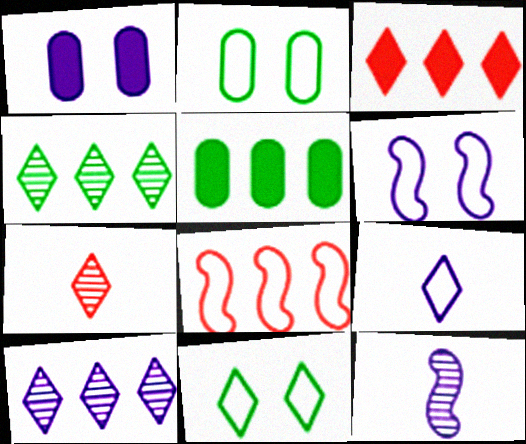[[2, 3, 12], 
[2, 8, 9], 
[5, 6, 7], 
[5, 8, 10]]